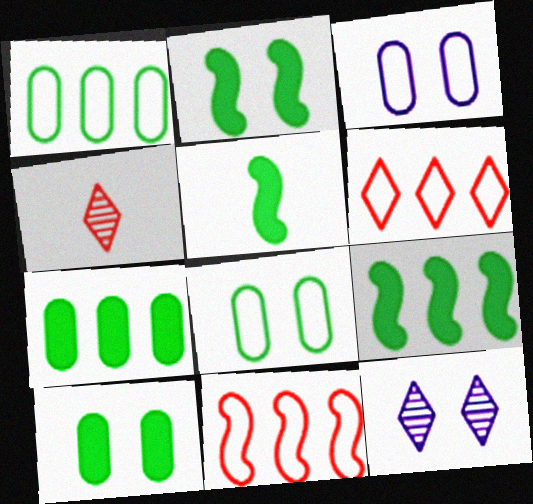[[2, 5, 9], 
[3, 4, 9]]